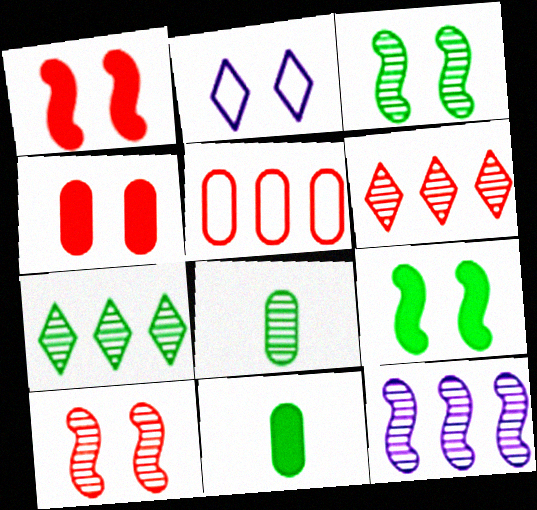[[2, 3, 4], 
[3, 7, 8]]